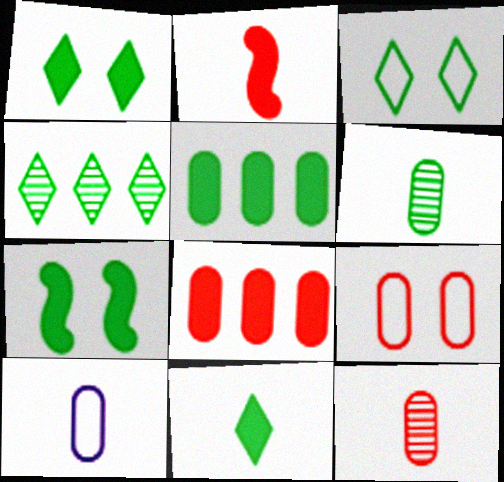[[3, 4, 11], 
[5, 7, 11], 
[8, 9, 12]]